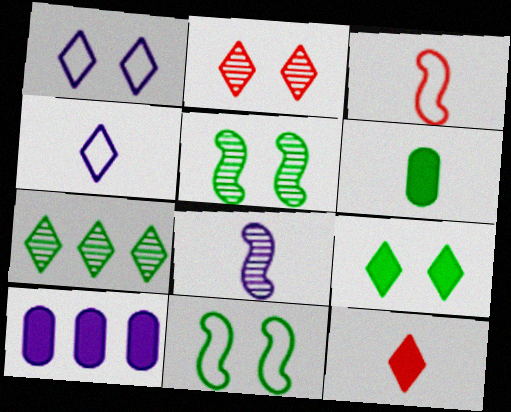[[1, 2, 9], 
[1, 7, 12], 
[1, 8, 10], 
[6, 7, 11]]